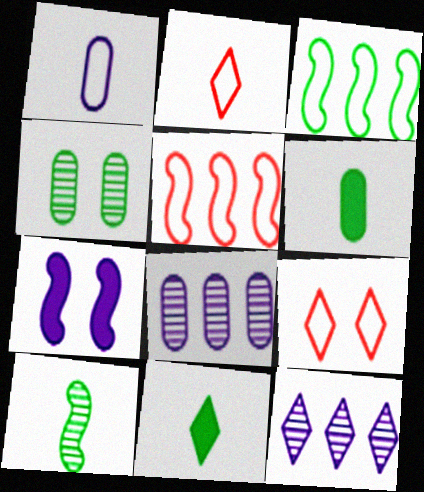[[1, 3, 9], 
[1, 7, 12], 
[3, 4, 11], 
[4, 7, 9], 
[5, 7, 10], 
[9, 11, 12]]